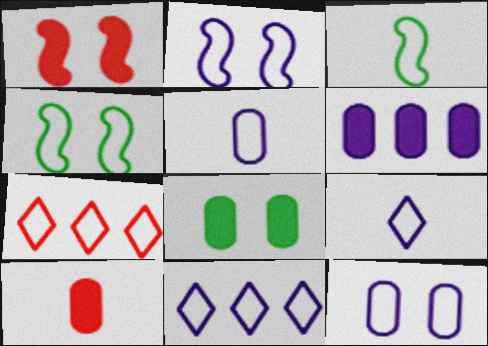[[2, 5, 11], 
[3, 7, 12], 
[4, 5, 7], 
[6, 8, 10]]